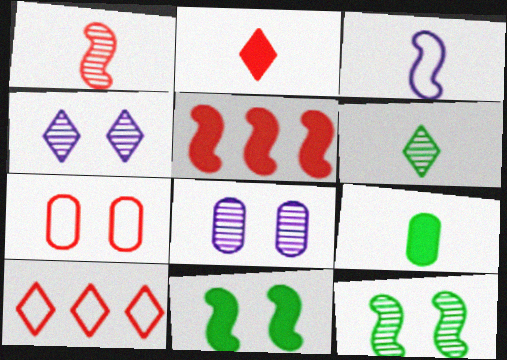[[3, 5, 12], 
[4, 7, 11]]